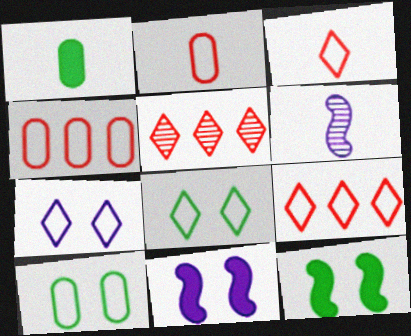[[1, 3, 6]]